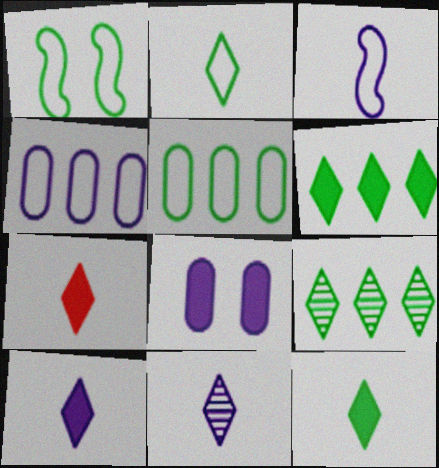[[1, 2, 5], 
[2, 7, 11], 
[7, 10, 12]]